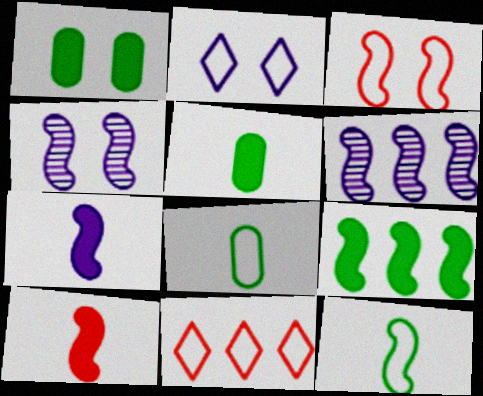[[4, 5, 11]]